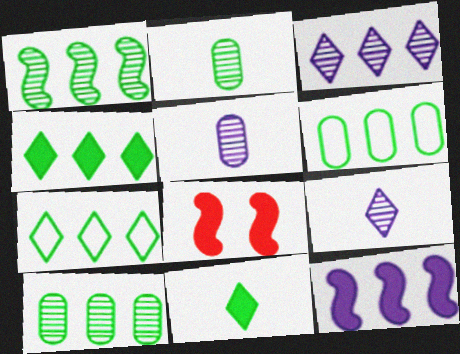[[1, 4, 6], 
[5, 7, 8], 
[6, 8, 9]]